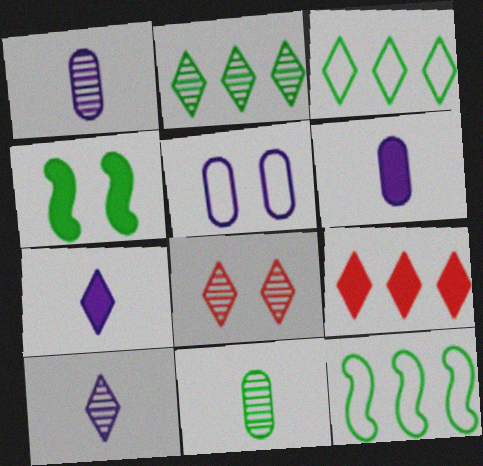[[2, 8, 10], 
[3, 4, 11], 
[3, 7, 8], 
[4, 5, 8], 
[4, 6, 9], 
[6, 8, 12]]